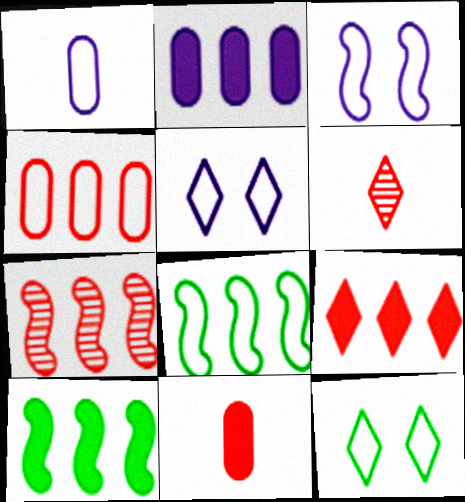[[2, 9, 10], 
[4, 7, 9]]